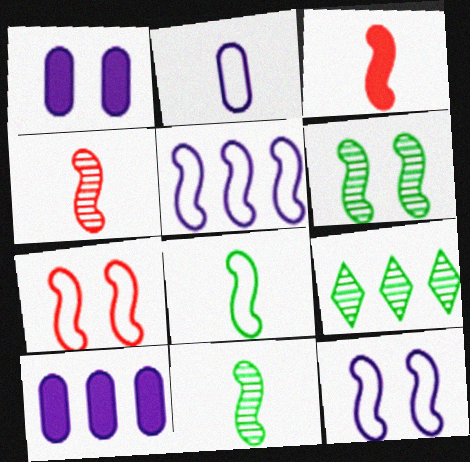[[3, 5, 6], 
[5, 7, 8]]